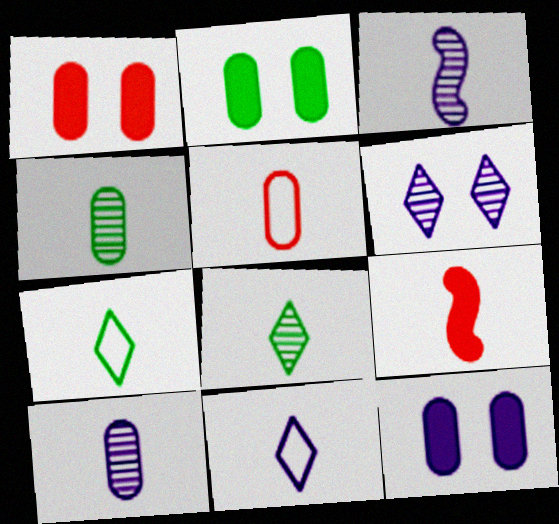[[1, 2, 12], 
[4, 9, 11], 
[7, 9, 10]]